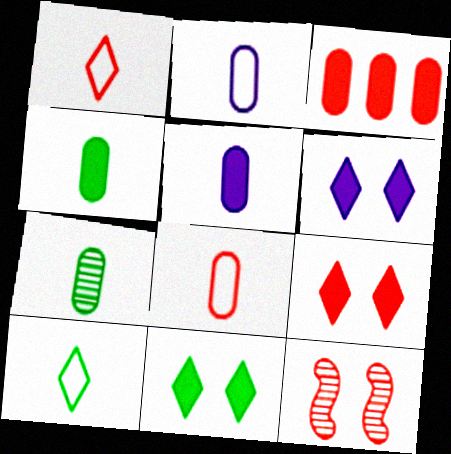[[1, 3, 12], 
[5, 7, 8], 
[6, 9, 11]]